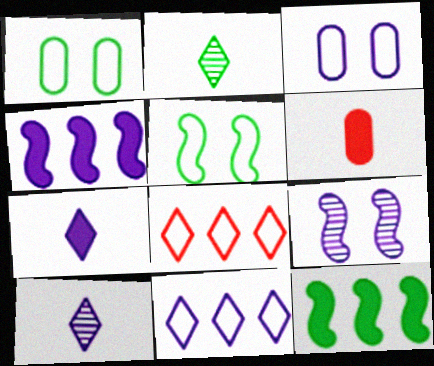[[1, 2, 12], 
[3, 4, 10]]